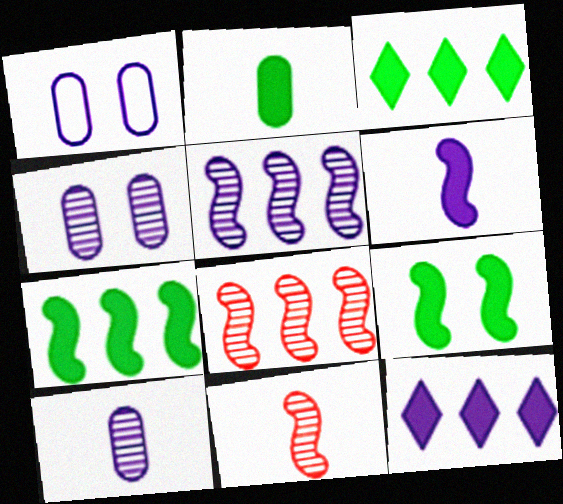[[1, 3, 11], 
[2, 3, 9]]